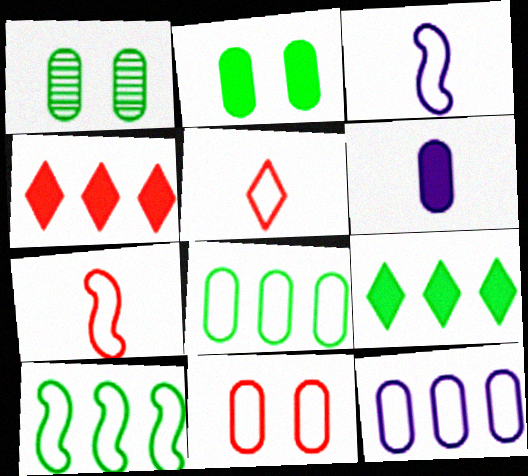[[1, 3, 4]]